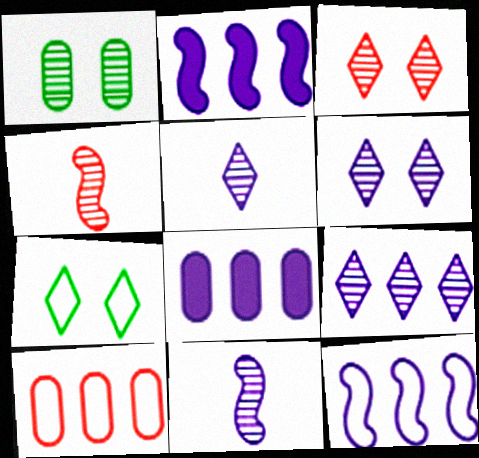[[1, 4, 9], 
[4, 7, 8], 
[5, 6, 9], 
[8, 9, 12]]